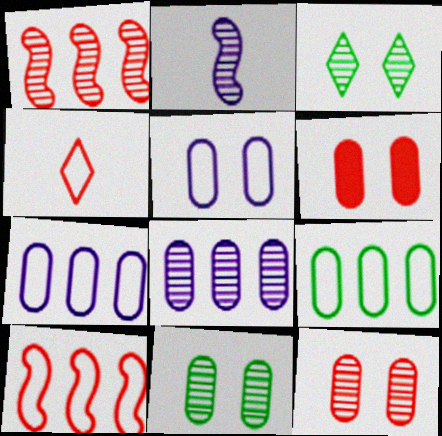[[1, 4, 6], 
[5, 6, 11]]